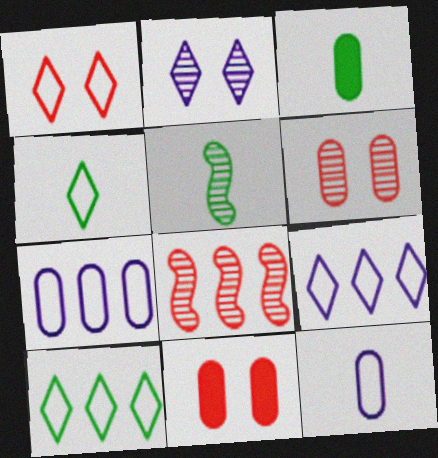[[1, 4, 9], 
[3, 4, 5], 
[3, 6, 7], 
[5, 9, 11]]